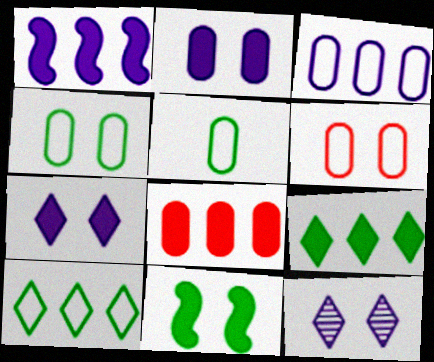[[1, 8, 9], 
[3, 5, 6], 
[6, 11, 12]]